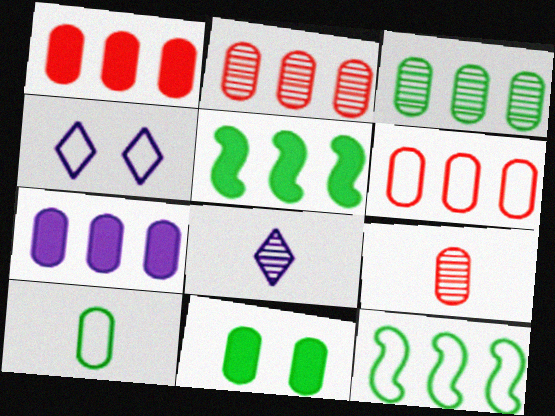[[1, 2, 6], 
[3, 6, 7], 
[3, 10, 11], 
[4, 5, 9]]